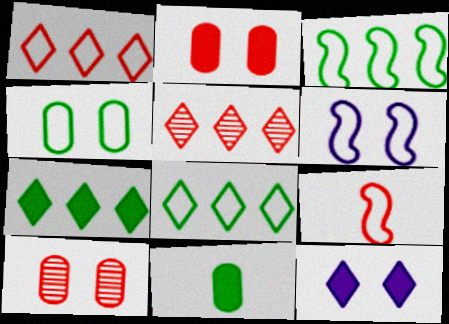[[2, 5, 9], 
[3, 6, 9], 
[5, 6, 11]]